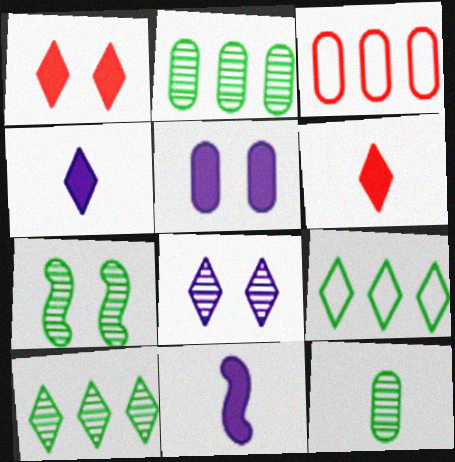[[3, 4, 7], 
[3, 5, 12], 
[6, 8, 9], 
[7, 10, 12]]